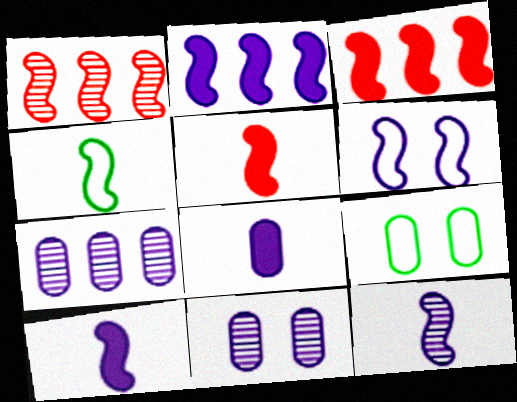[[2, 6, 12], 
[4, 5, 12]]